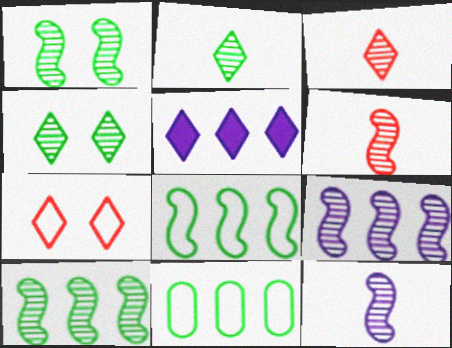[[1, 6, 9], 
[2, 5, 7]]